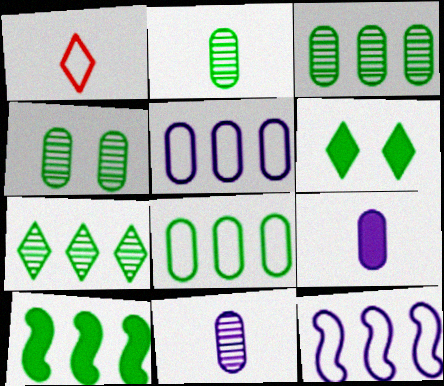[[2, 3, 4], 
[7, 8, 10]]